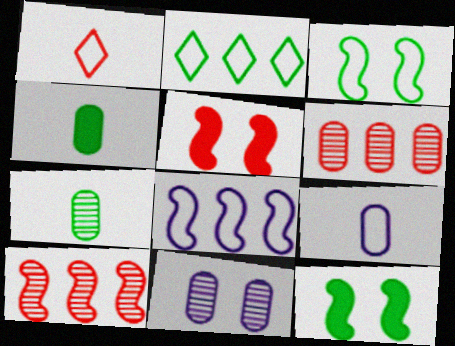[[1, 5, 6], 
[2, 7, 12], 
[6, 7, 11]]